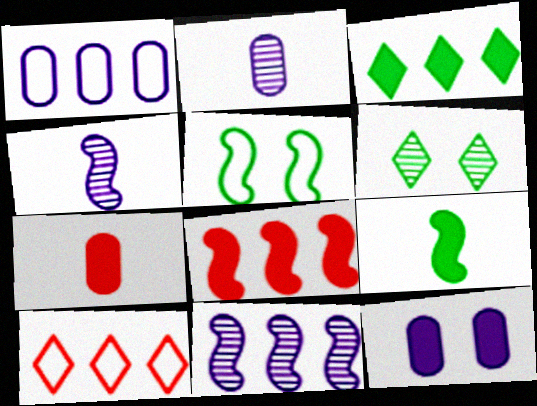[[1, 2, 12], 
[4, 5, 8]]